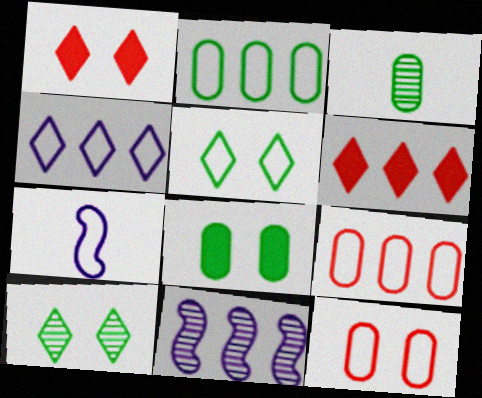[[2, 3, 8], 
[2, 6, 11], 
[5, 7, 9]]